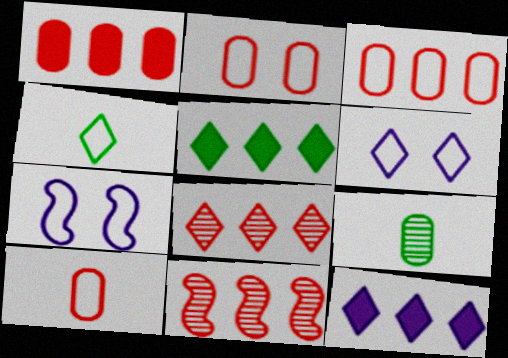[[2, 3, 10], 
[3, 4, 7]]